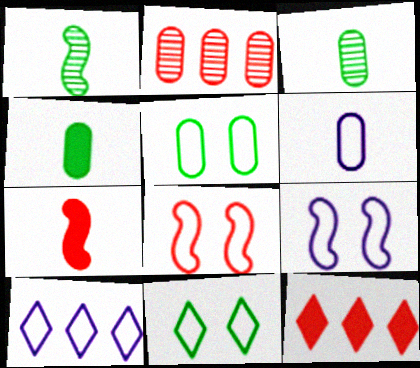[[3, 9, 12], 
[6, 9, 10]]